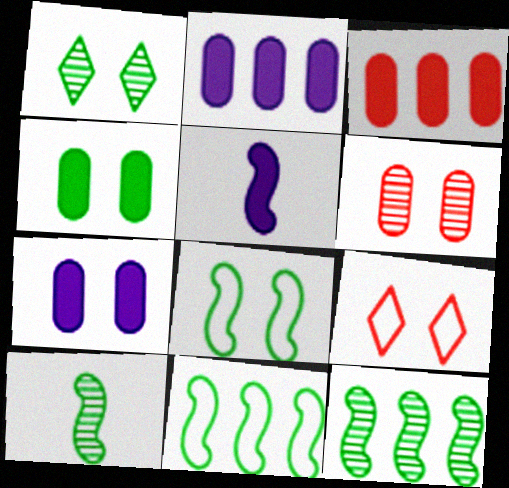[[1, 4, 8], 
[2, 9, 10]]